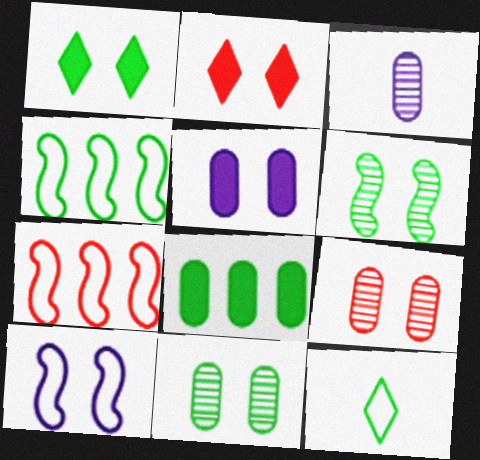[[1, 3, 7], 
[1, 9, 10], 
[2, 3, 4], 
[2, 10, 11], 
[6, 8, 12]]